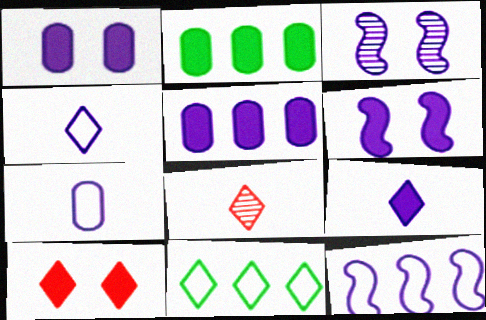[[3, 4, 5], 
[5, 6, 9]]